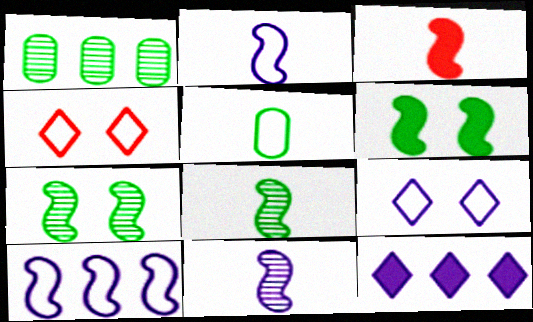[[1, 3, 9], 
[2, 3, 8], 
[3, 7, 10], 
[4, 5, 10]]